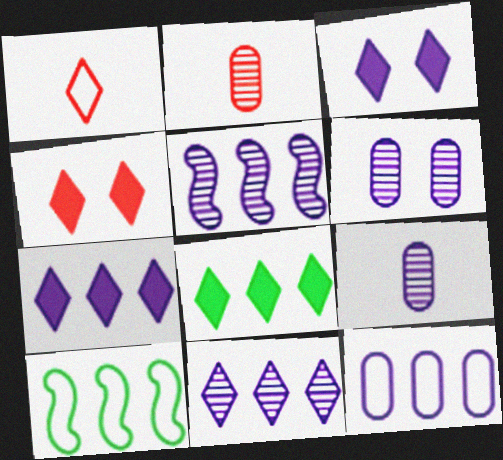[[2, 3, 10], 
[4, 9, 10], 
[5, 7, 12]]